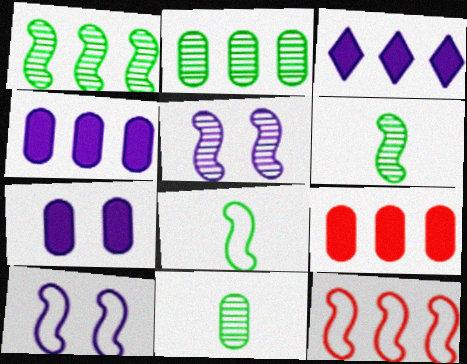[[2, 3, 12], 
[8, 10, 12]]